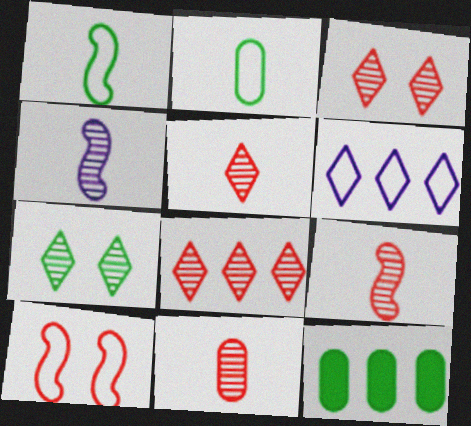[[1, 7, 12], 
[2, 6, 10], 
[3, 5, 8], 
[5, 9, 11]]